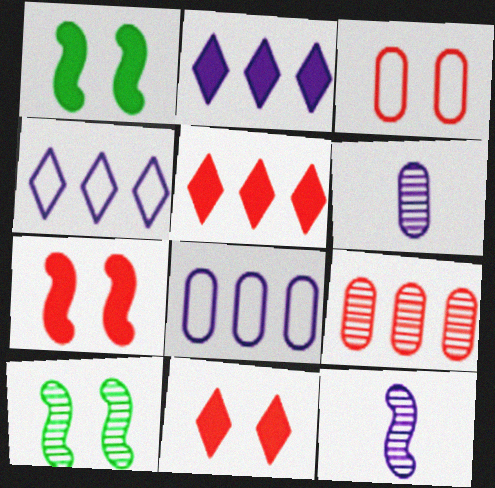[]